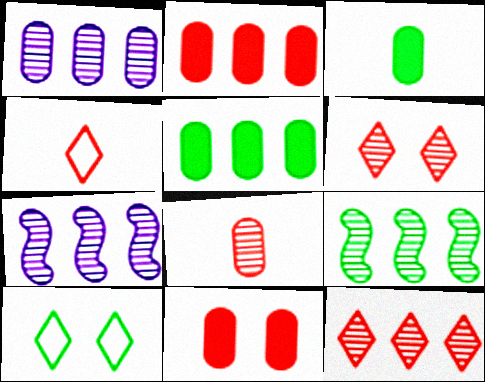[[1, 9, 12], 
[3, 9, 10]]